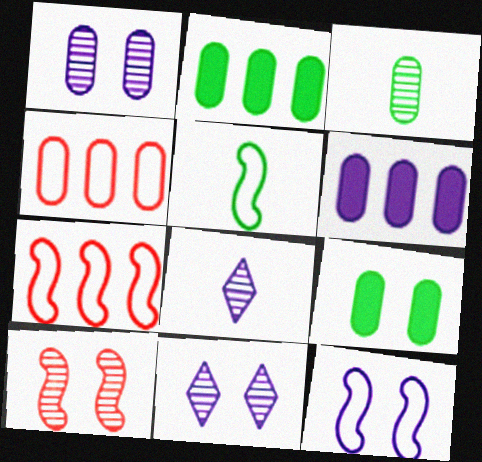[[5, 7, 12], 
[6, 8, 12], 
[7, 8, 9]]